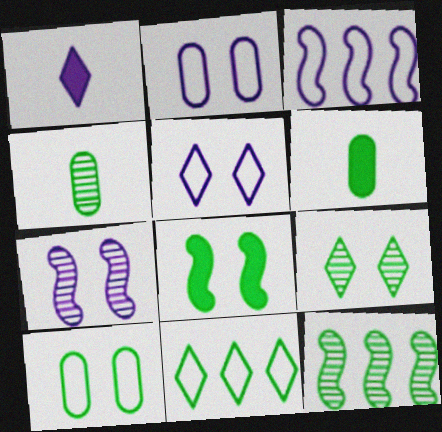[[4, 8, 11], 
[4, 9, 12], 
[8, 9, 10]]